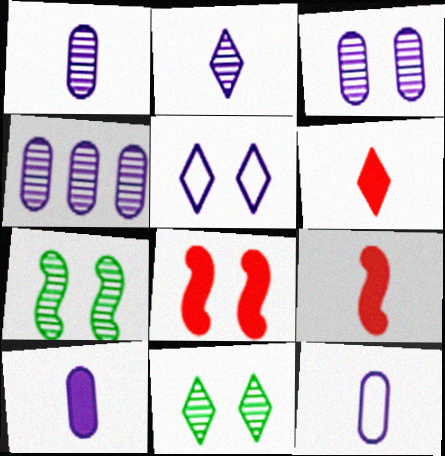[[1, 3, 4], 
[1, 10, 12]]